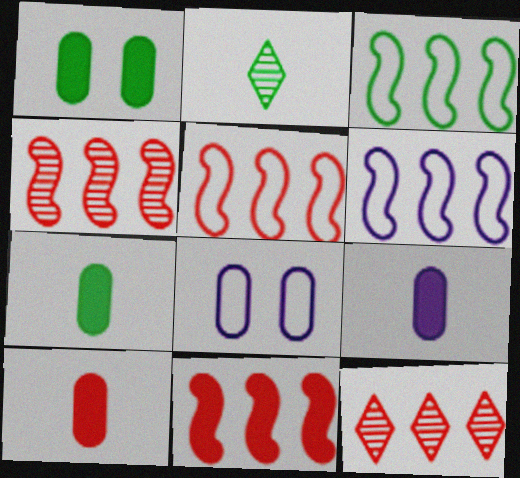[[1, 2, 3], 
[2, 8, 11], 
[3, 5, 6], 
[4, 5, 11], 
[7, 9, 10]]